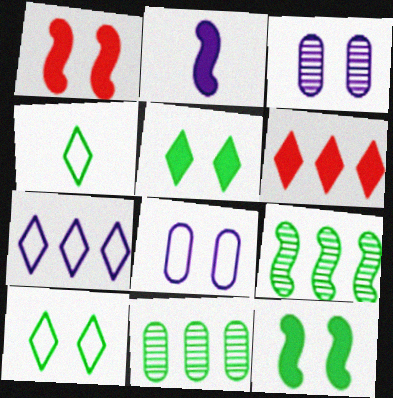[[1, 3, 10], 
[2, 3, 7], 
[4, 11, 12]]